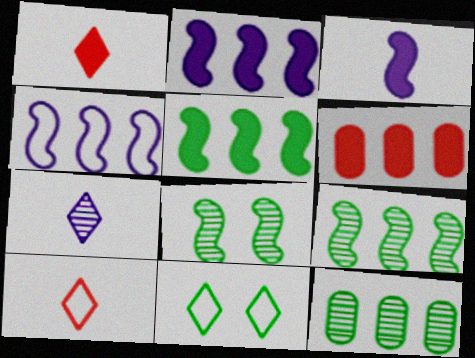[]